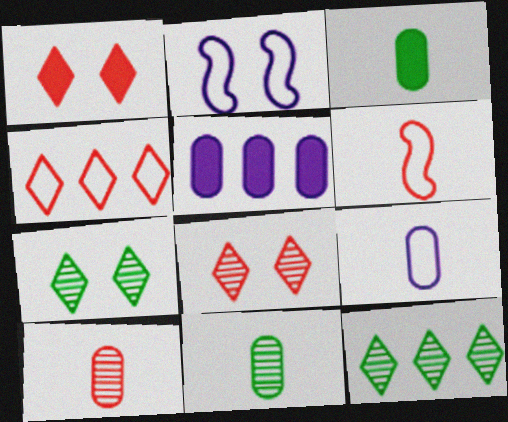[[3, 9, 10], 
[5, 6, 7]]